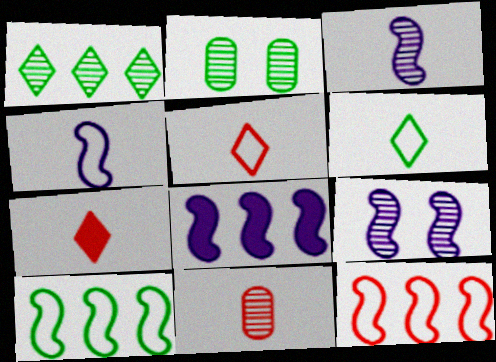[[1, 9, 11], 
[2, 5, 8], 
[4, 8, 9]]